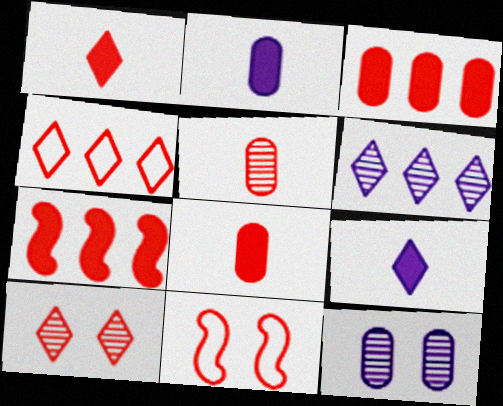[[1, 4, 10]]